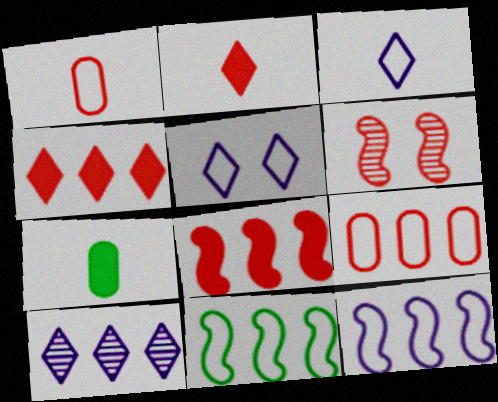[[1, 4, 6], 
[1, 5, 11], 
[2, 6, 9]]